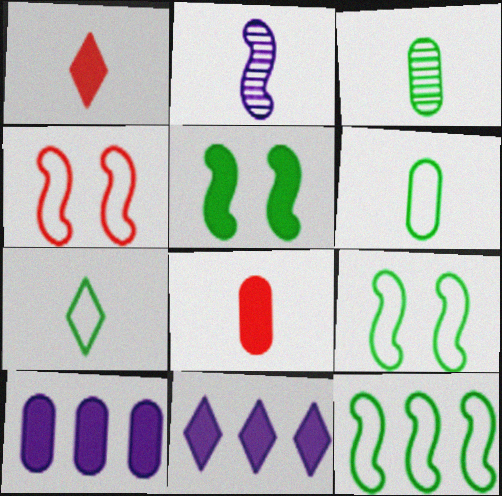[[1, 2, 6], 
[1, 5, 10], 
[2, 7, 8], 
[3, 4, 11], 
[5, 8, 11]]